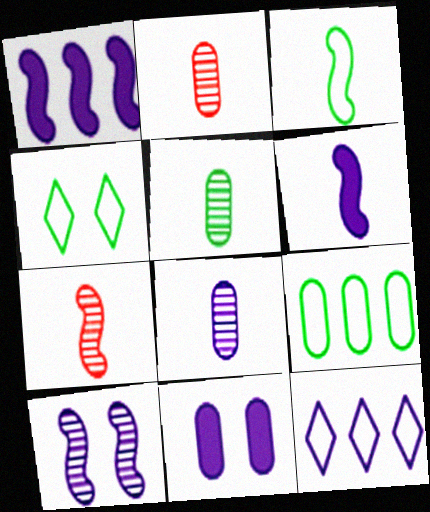[[1, 2, 4], 
[2, 5, 8], 
[2, 9, 11], 
[3, 4, 9], 
[3, 6, 7]]